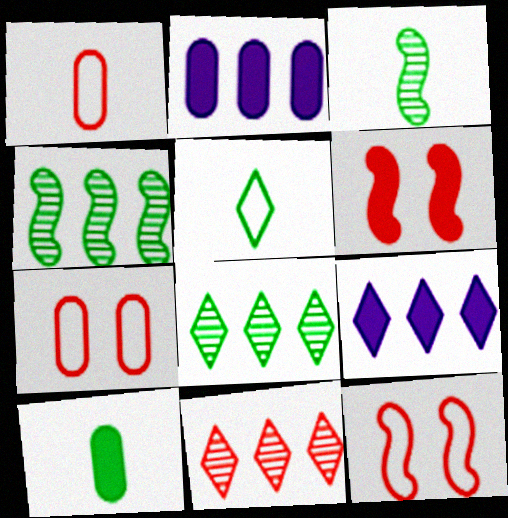[[1, 6, 11], 
[3, 5, 10], 
[3, 7, 9], 
[6, 9, 10]]